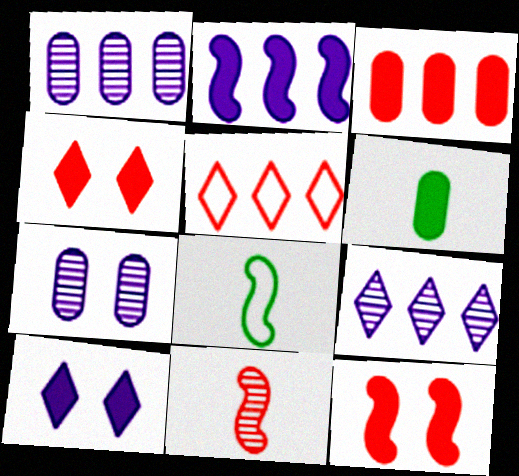[[1, 4, 8], 
[2, 4, 6]]